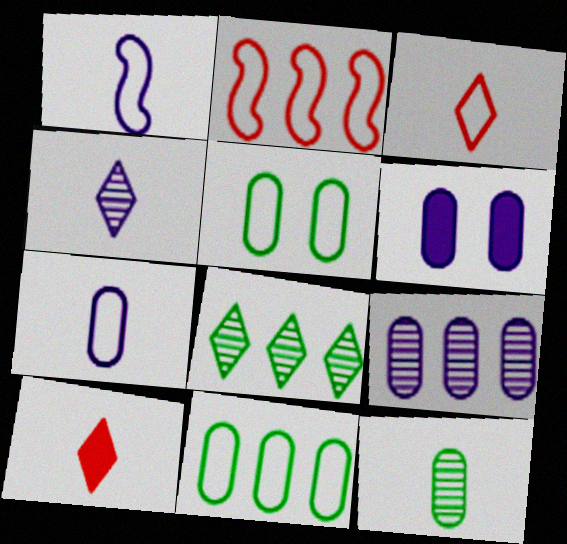[[1, 10, 12], 
[6, 7, 9]]